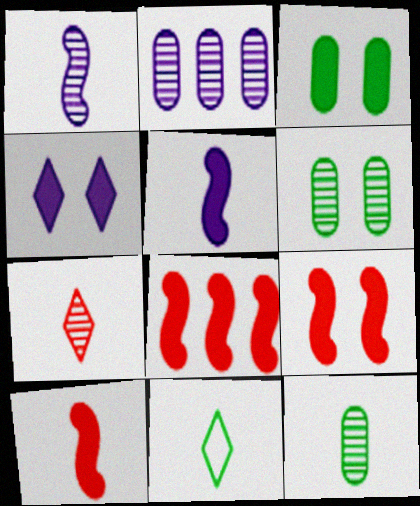[[1, 7, 12], 
[2, 9, 11], 
[3, 4, 9], 
[8, 9, 10]]